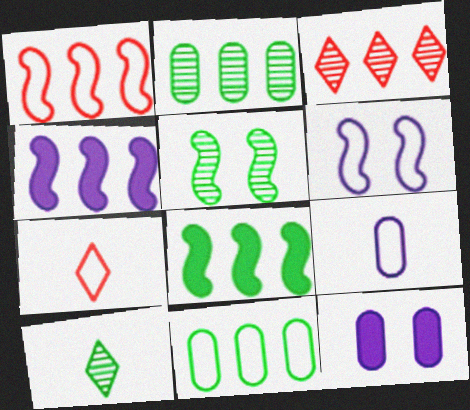[[1, 10, 12], 
[2, 5, 10], 
[3, 4, 11], 
[6, 7, 11]]